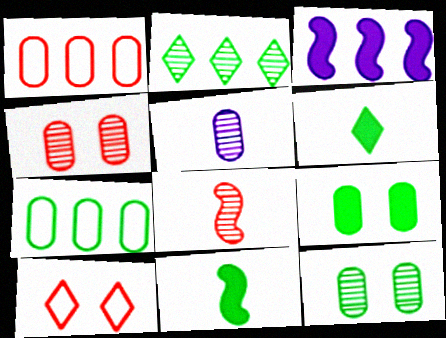[[1, 2, 3], 
[1, 5, 9]]